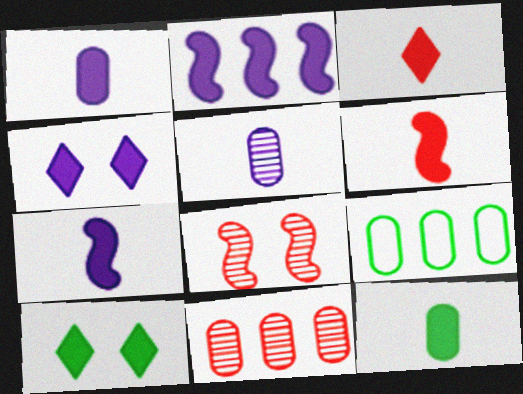[[1, 2, 4], 
[3, 7, 12]]